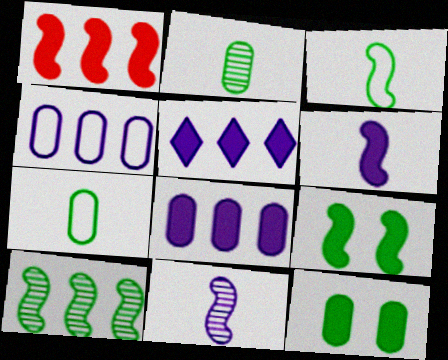[[1, 6, 9], 
[3, 9, 10]]